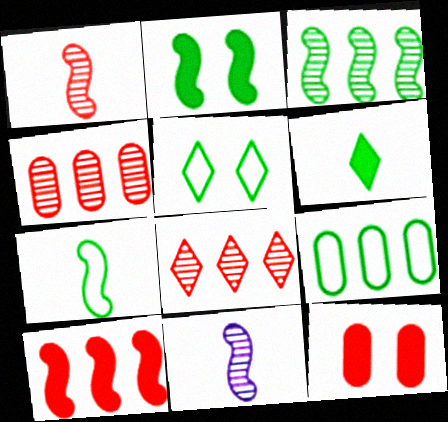[[2, 3, 7], 
[5, 7, 9]]